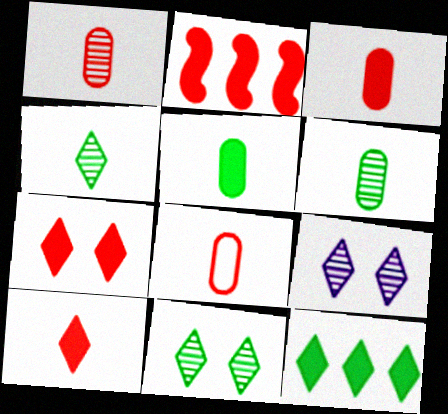[[1, 3, 8], 
[2, 3, 7]]